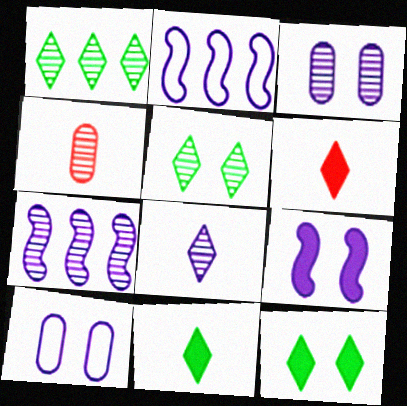[[2, 4, 12], 
[3, 7, 8], 
[4, 5, 7]]